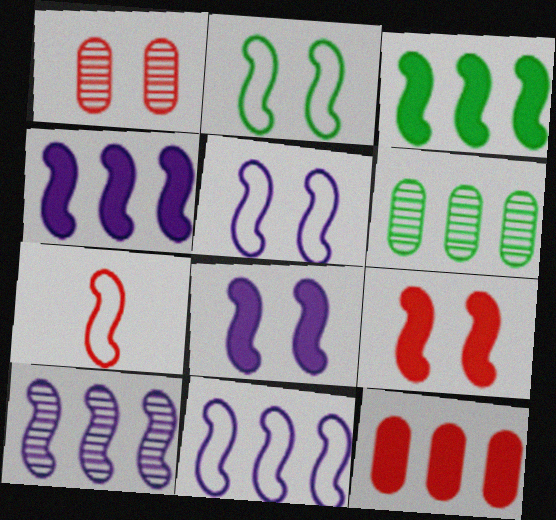[[2, 7, 11], 
[4, 10, 11]]